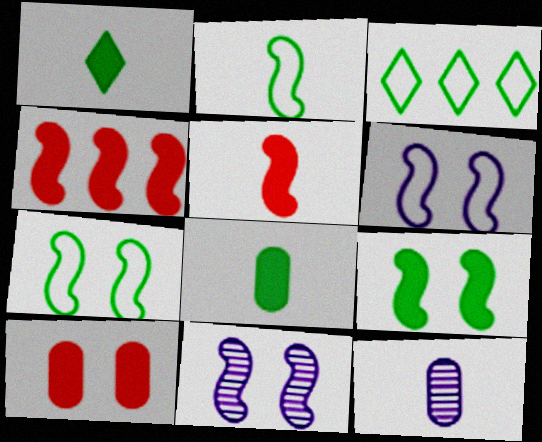[[2, 4, 11]]